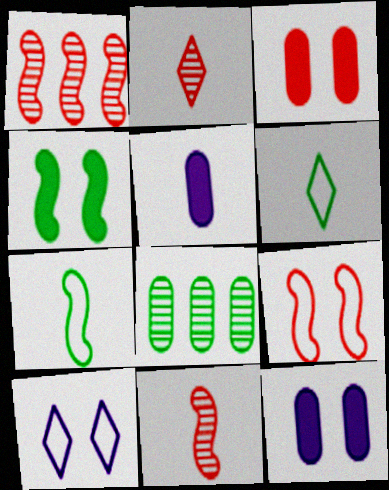[[1, 6, 12], 
[2, 5, 7], 
[4, 6, 8], 
[5, 6, 11]]